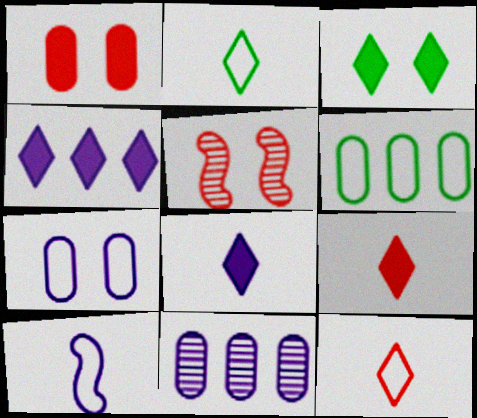[[3, 4, 9], 
[3, 5, 7], 
[5, 6, 8]]